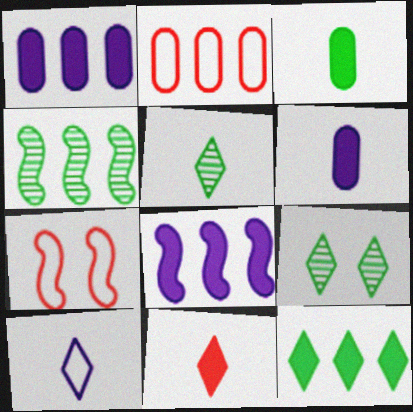[[1, 5, 7], 
[5, 10, 11]]